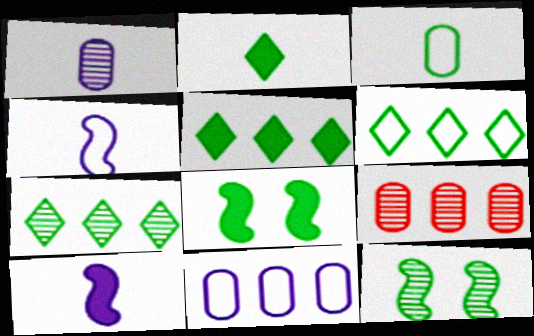[[3, 5, 12], 
[3, 7, 8], 
[5, 6, 7]]